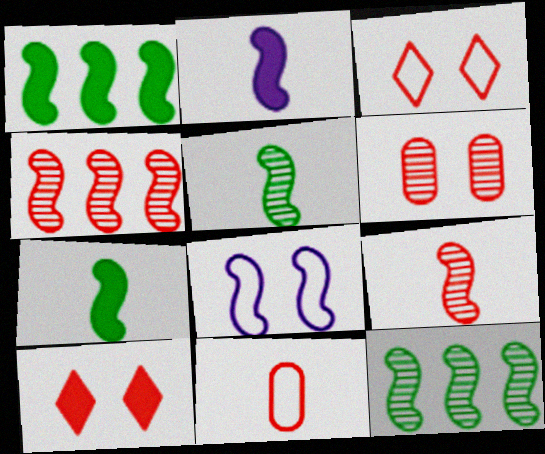[[1, 8, 9], 
[4, 7, 8], 
[4, 10, 11]]